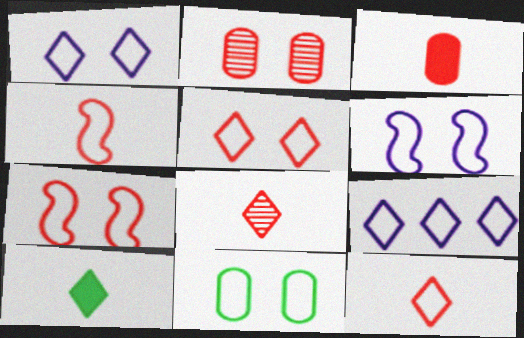[[1, 7, 11], 
[3, 4, 8], 
[4, 9, 11], 
[5, 6, 11]]